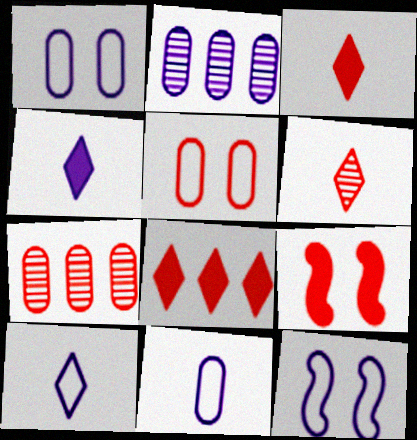[[2, 4, 12]]